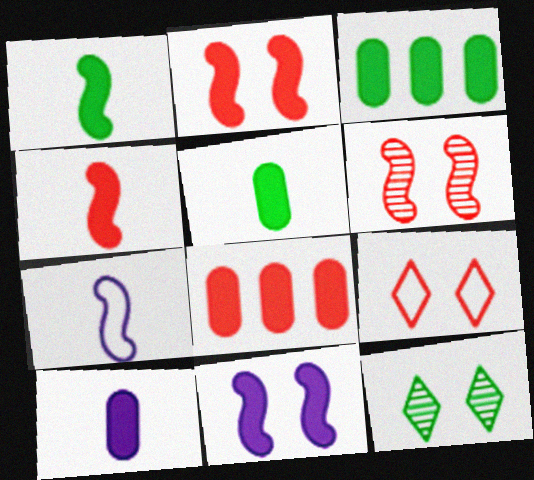[[7, 8, 12]]